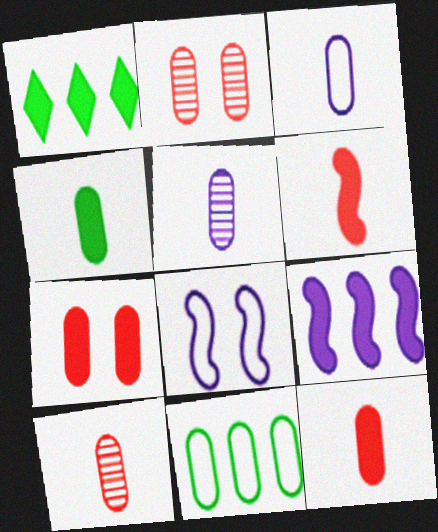[[1, 8, 10], 
[3, 4, 10], 
[5, 7, 11]]